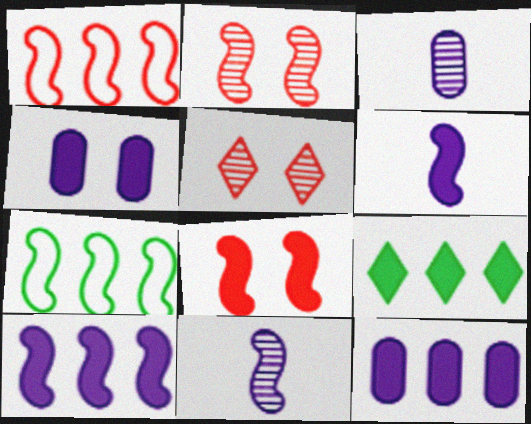[[2, 6, 7], 
[7, 8, 11]]